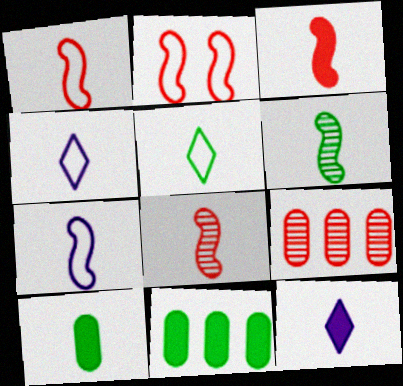[[1, 3, 8], 
[3, 6, 7], 
[3, 10, 12], 
[4, 8, 10], 
[5, 6, 10]]